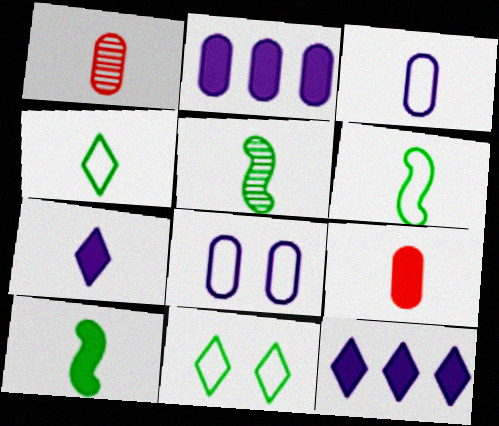[[1, 6, 7], 
[5, 6, 10], 
[7, 9, 10]]